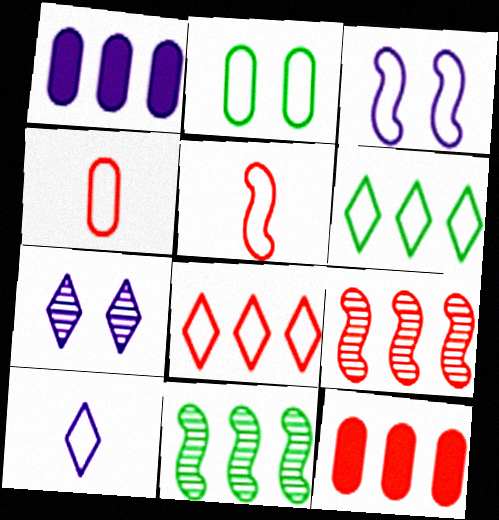[[1, 6, 9], 
[1, 8, 11], 
[3, 4, 6], 
[8, 9, 12]]